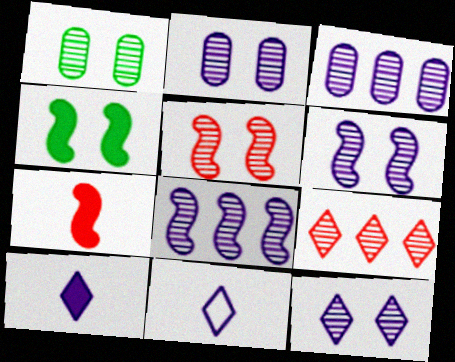[[1, 5, 12], 
[2, 6, 12]]